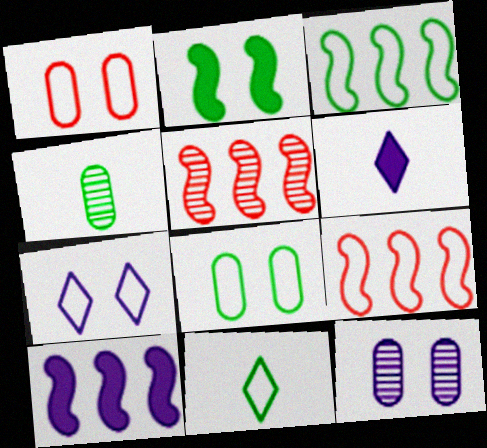[[3, 5, 10], 
[3, 8, 11], 
[5, 6, 8]]